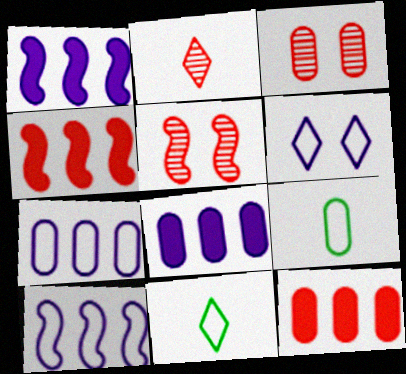[[1, 3, 11], 
[3, 8, 9], 
[5, 8, 11]]